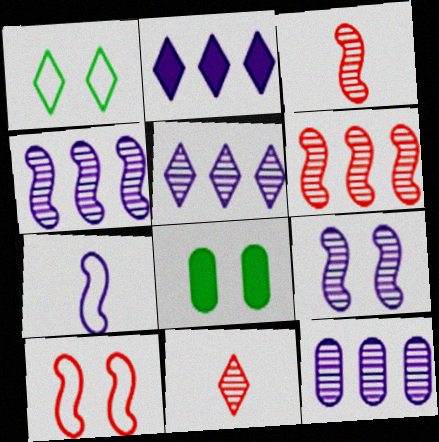[[1, 2, 11], 
[4, 5, 12]]